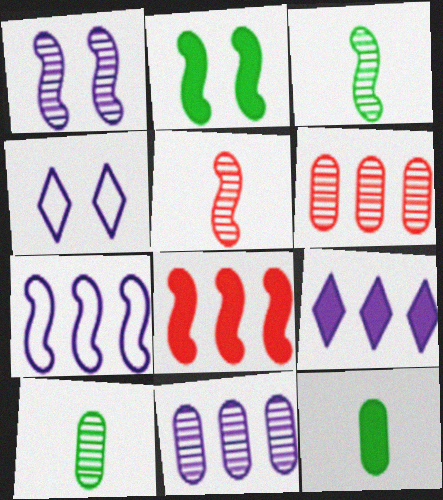[[2, 5, 7], 
[4, 8, 10], 
[7, 9, 11]]